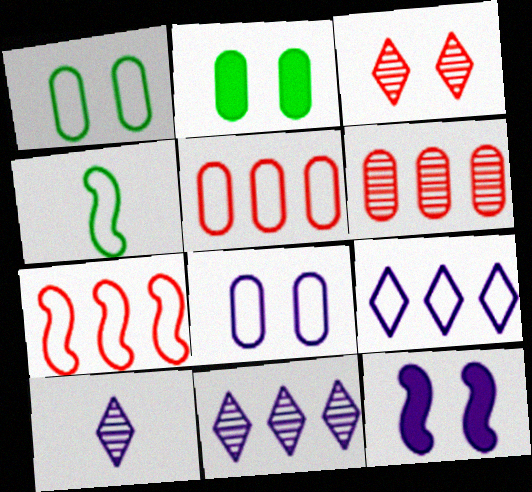[[1, 3, 12], 
[2, 7, 10]]